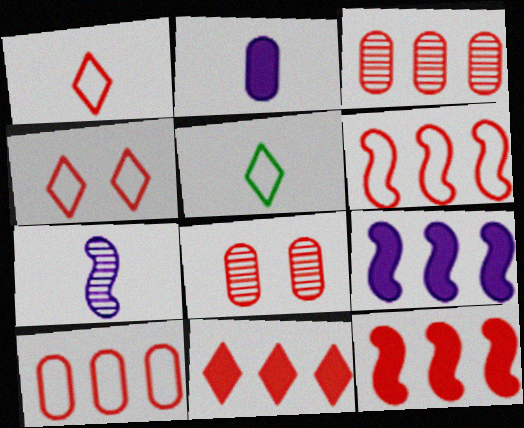[[1, 8, 12], 
[3, 6, 11], 
[5, 8, 9]]